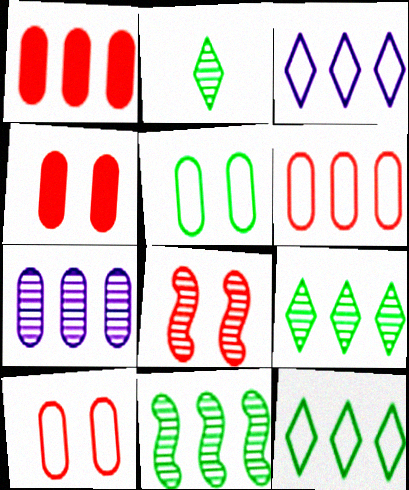[[1, 3, 11], 
[2, 7, 8]]